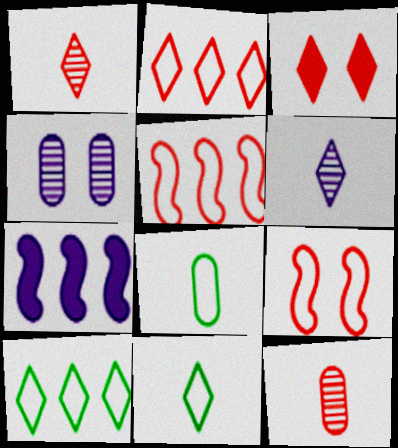[[1, 2, 3], 
[3, 5, 12], 
[3, 6, 10]]